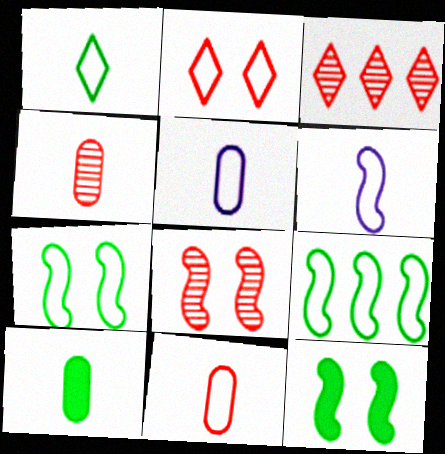[[1, 6, 11], 
[2, 5, 9], 
[3, 4, 8], 
[3, 5, 12], 
[4, 5, 10]]